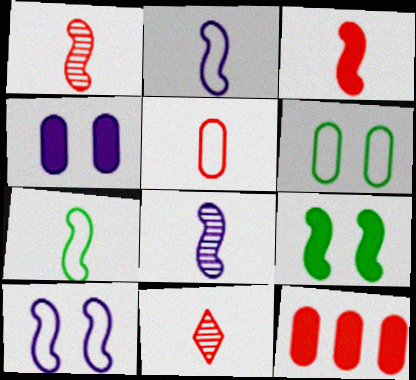[[3, 5, 11], 
[3, 7, 8]]